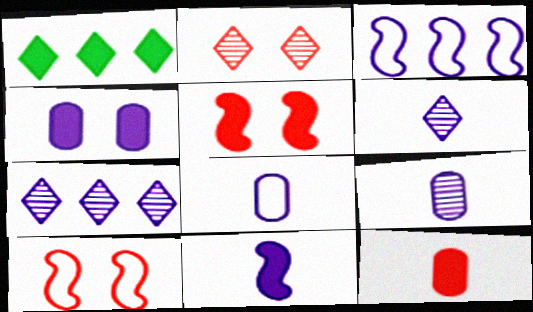[[1, 9, 10], 
[3, 4, 6], 
[6, 8, 11]]